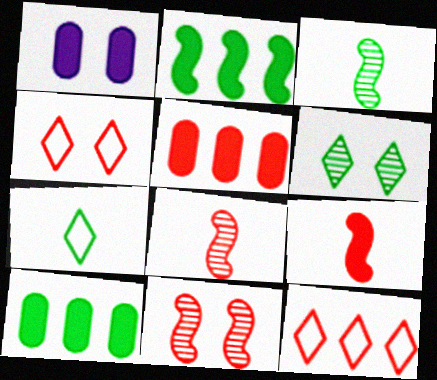[[1, 3, 12], 
[4, 5, 8]]